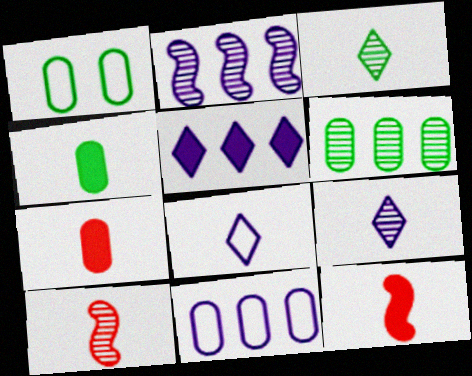[[1, 4, 6], 
[1, 5, 10], 
[2, 5, 11], 
[4, 8, 10]]